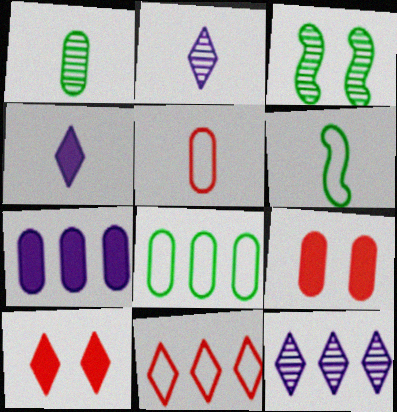[[6, 9, 12]]